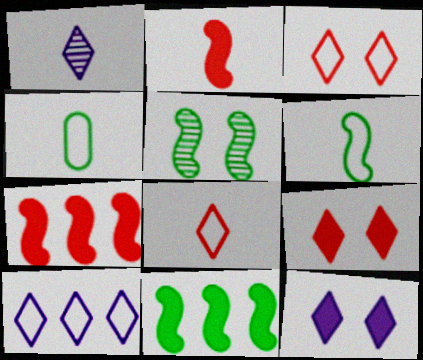[[1, 2, 4], 
[1, 10, 12], 
[5, 6, 11]]